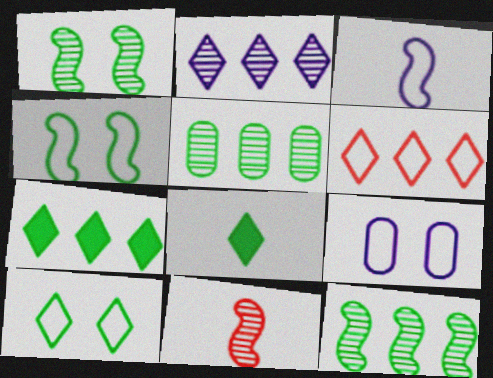[[2, 6, 7], 
[4, 5, 8], 
[7, 9, 11]]